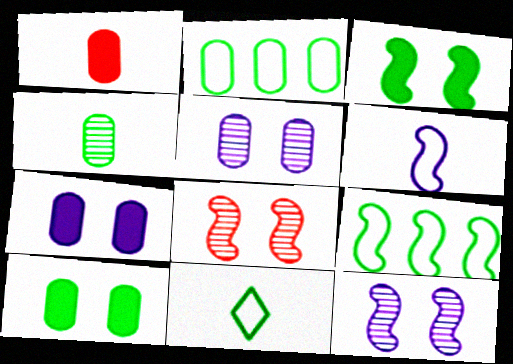[[1, 2, 5], 
[2, 4, 10]]